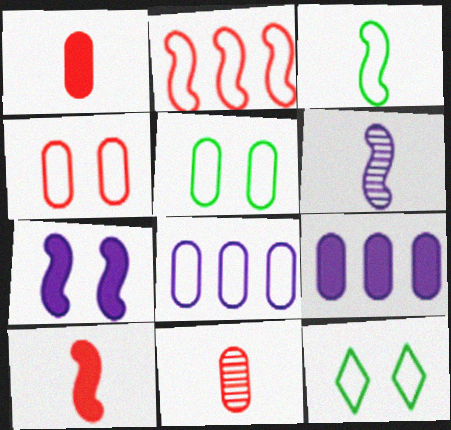[[3, 6, 10], 
[5, 9, 11]]